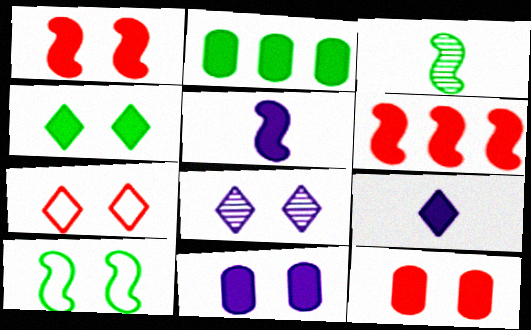[[1, 2, 9], 
[1, 4, 11], 
[4, 7, 8], 
[8, 10, 12]]